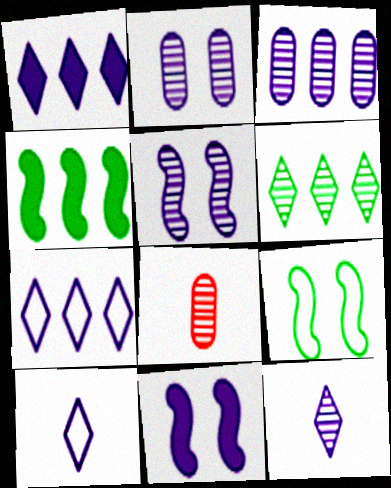[[1, 8, 9], 
[3, 5, 12], 
[3, 10, 11], 
[5, 6, 8]]